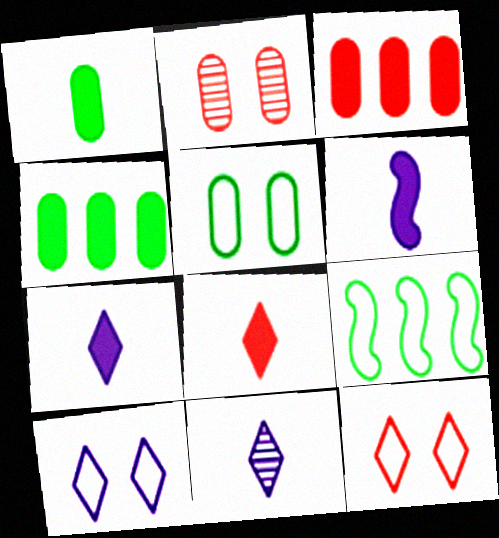[[1, 6, 8], 
[2, 7, 9]]